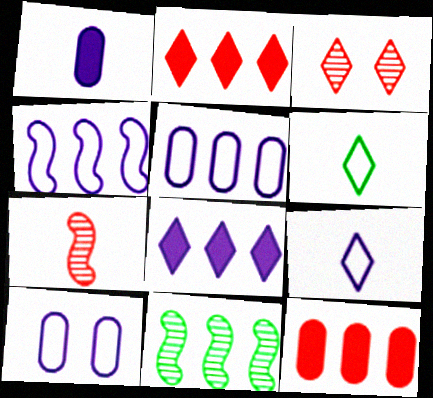[[1, 6, 7], 
[2, 5, 11], 
[3, 6, 8], 
[4, 9, 10]]